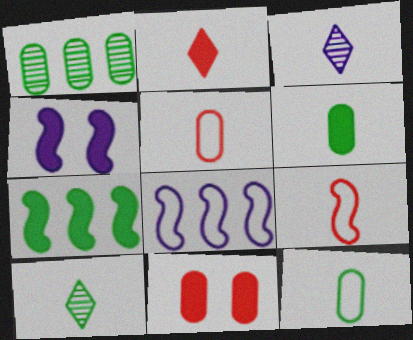[[3, 6, 9], 
[8, 10, 11]]